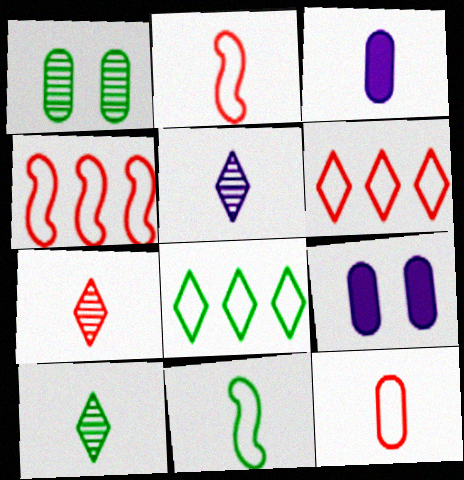[[2, 3, 10], 
[3, 7, 11], 
[4, 9, 10], 
[5, 7, 10]]